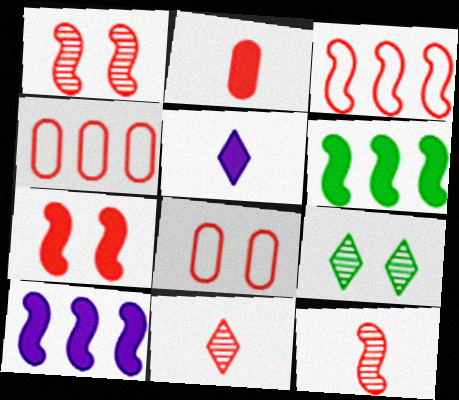[[3, 7, 12], 
[4, 7, 11]]